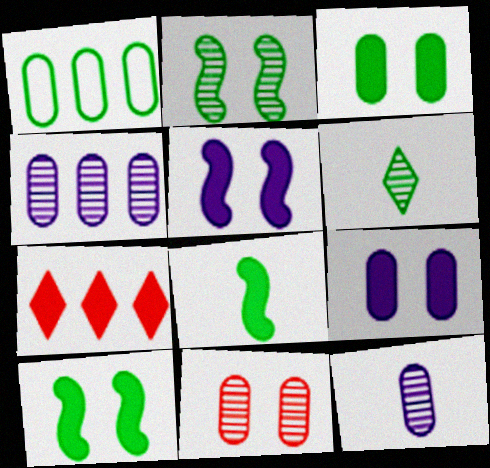[[1, 6, 10], 
[7, 8, 9]]